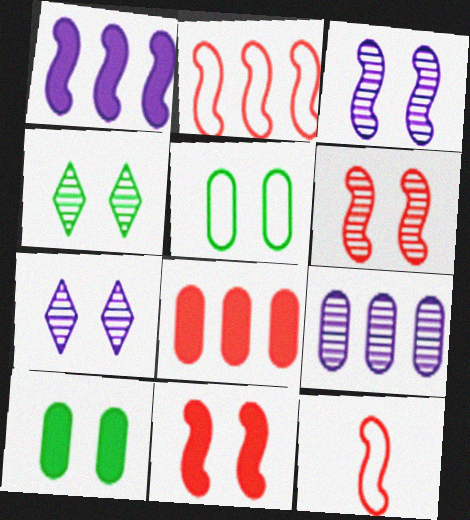[[5, 7, 11]]